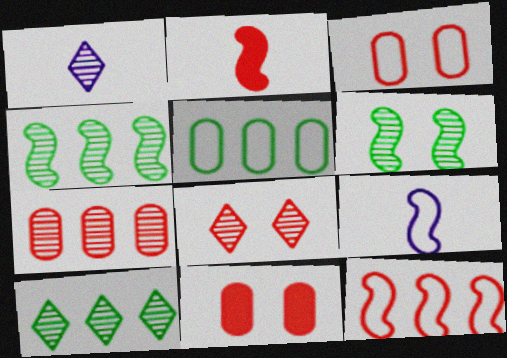[[1, 6, 7], 
[1, 8, 10], 
[9, 10, 11]]